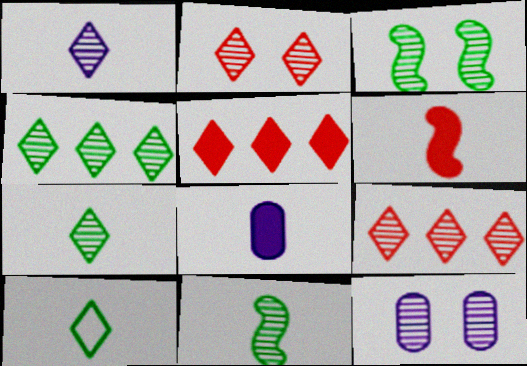[[1, 2, 4], 
[2, 3, 12], 
[9, 11, 12]]